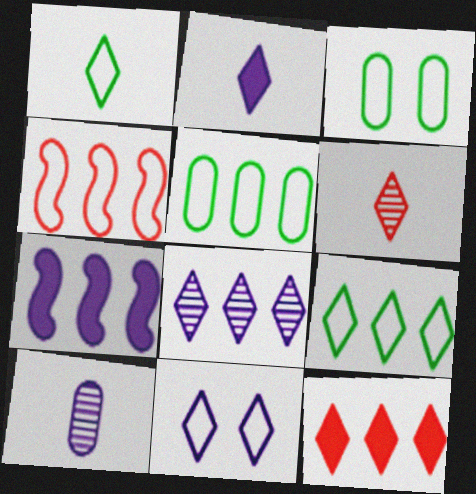[[1, 2, 6], 
[2, 8, 11], 
[3, 6, 7], 
[7, 10, 11], 
[8, 9, 12]]